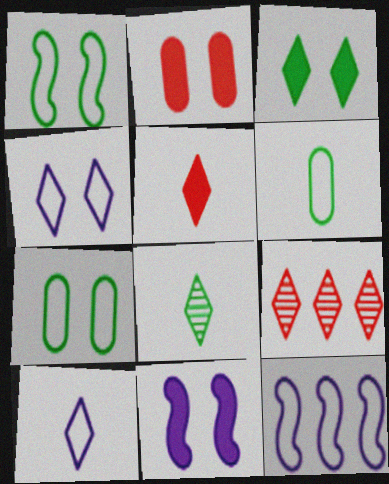[[2, 3, 11], 
[2, 8, 12], 
[3, 9, 10], 
[5, 8, 10], 
[6, 9, 11]]